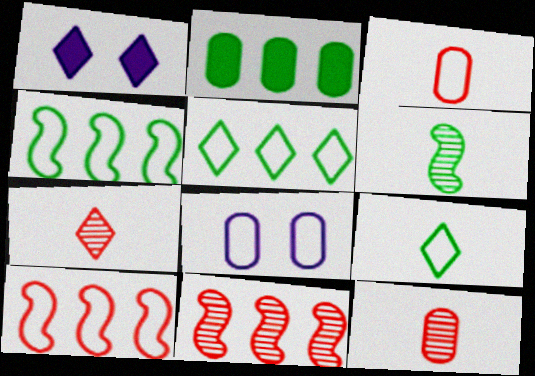[[1, 4, 12], 
[1, 5, 7], 
[2, 8, 12], 
[8, 9, 10]]